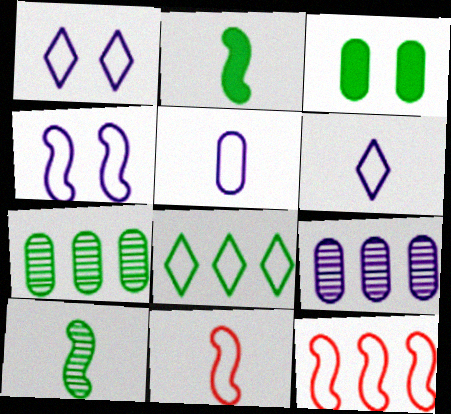[[3, 8, 10]]